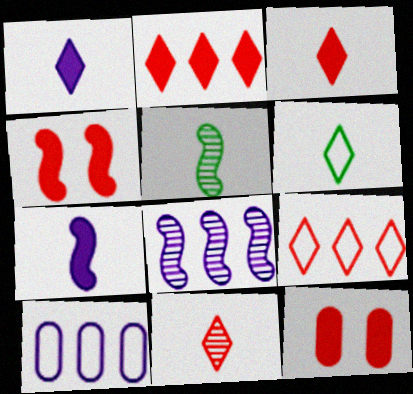[[1, 6, 11], 
[6, 8, 12]]